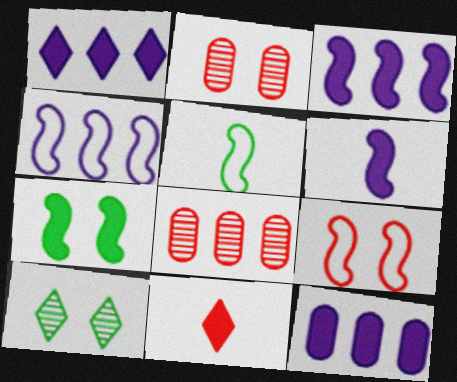[[1, 2, 5], 
[1, 3, 12], 
[4, 5, 9], 
[7, 11, 12], 
[8, 9, 11]]